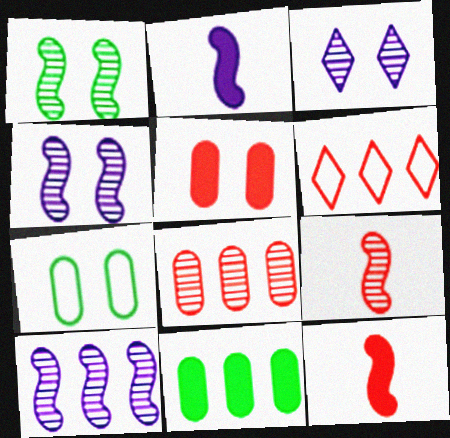[[1, 9, 10], 
[5, 6, 9], 
[6, 10, 11]]